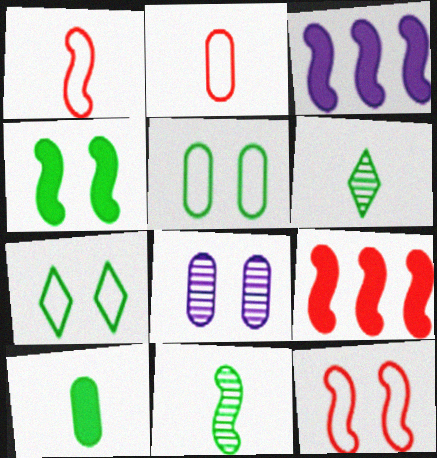[[3, 11, 12]]